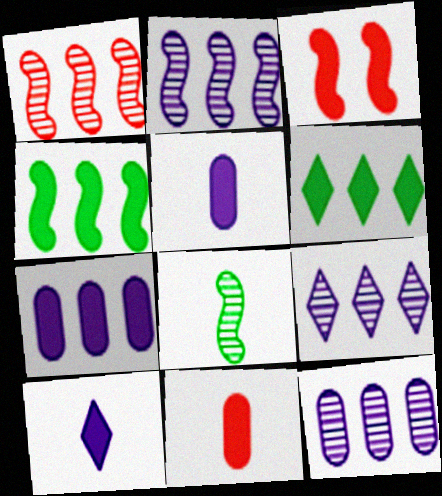[[2, 9, 12], 
[3, 5, 6]]